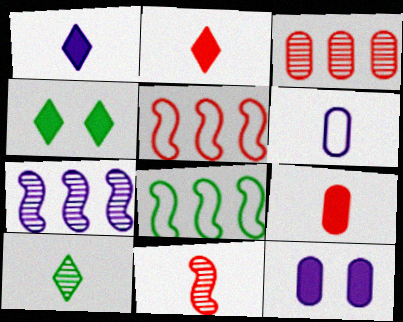[[5, 10, 12]]